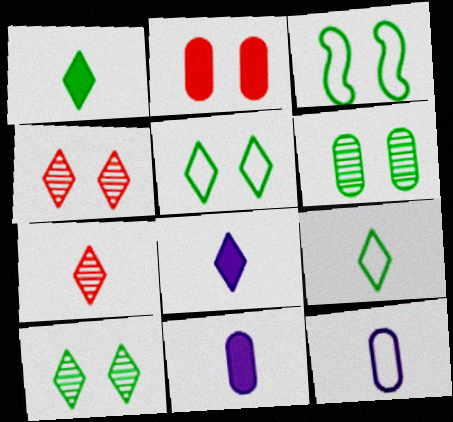[[7, 8, 9]]